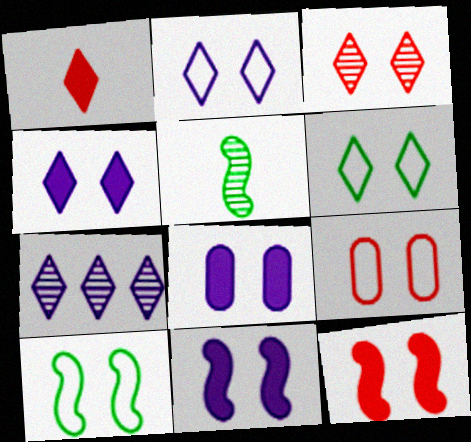[[1, 6, 7], 
[2, 9, 10], 
[3, 4, 6], 
[3, 8, 10], 
[3, 9, 12], 
[4, 8, 11]]